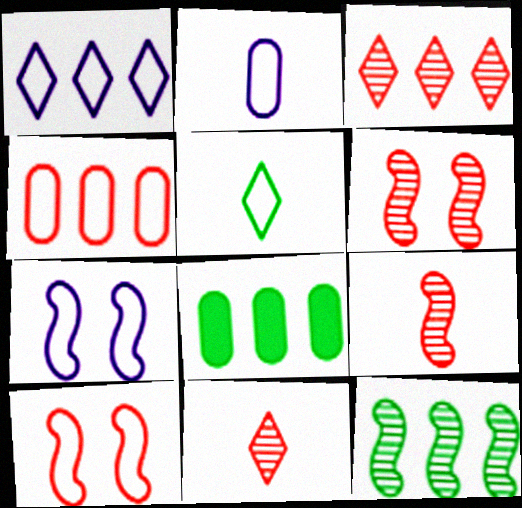[[1, 2, 7], 
[4, 5, 7], 
[7, 8, 11]]